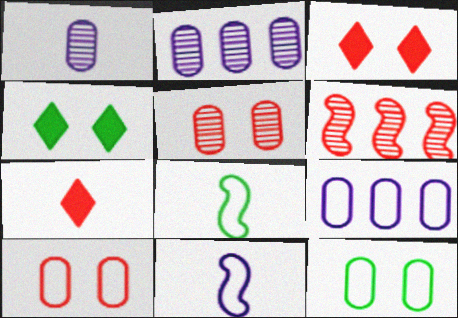[[1, 7, 8], 
[2, 3, 8], 
[6, 7, 10]]